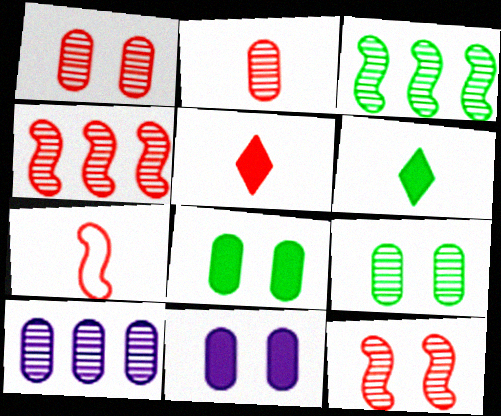[[2, 5, 7], 
[2, 9, 10]]